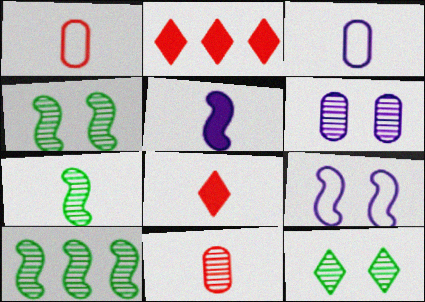[[2, 3, 4], 
[3, 7, 8], 
[4, 7, 10]]